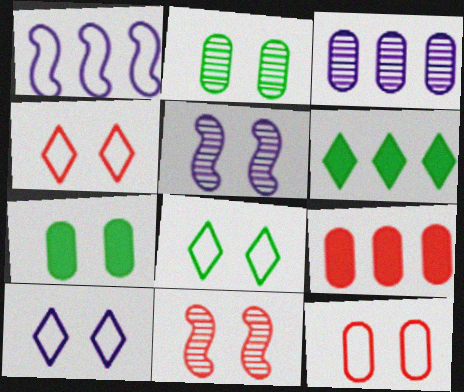[[4, 5, 7], 
[4, 8, 10], 
[7, 10, 11]]